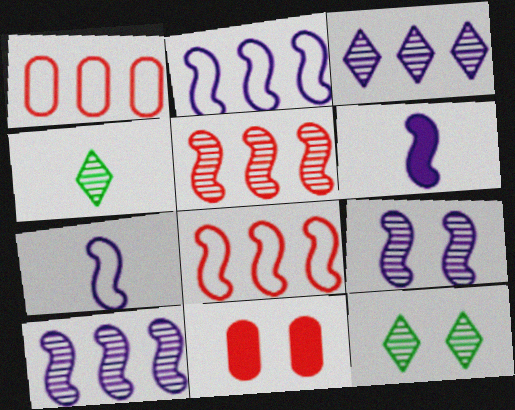[[1, 6, 12], 
[2, 4, 11], 
[2, 6, 9]]